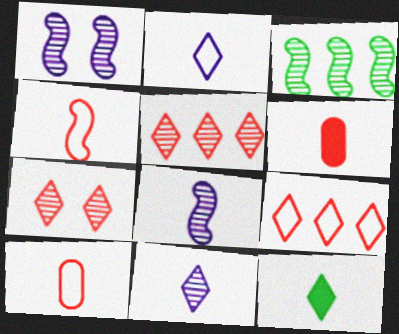[[8, 10, 12]]